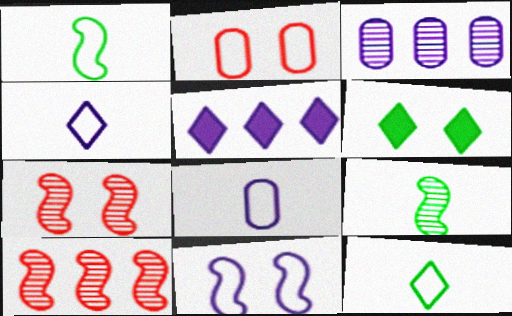[[2, 5, 9], 
[6, 8, 10]]